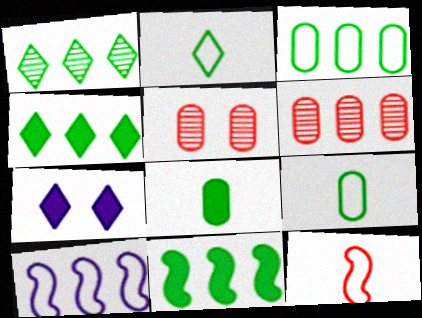[[1, 3, 11], 
[4, 6, 10]]